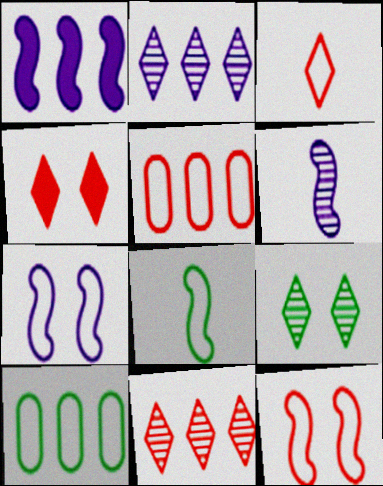[[1, 6, 7], 
[1, 10, 11], 
[3, 4, 11], 
[3, 5, 12], 
[3, 7, 10], 
[4, 6, 10]]